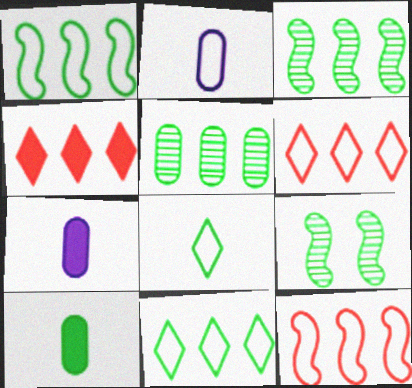[[2, 4, 9], 
[6, 7, 9], 
[9, 10, 11]]